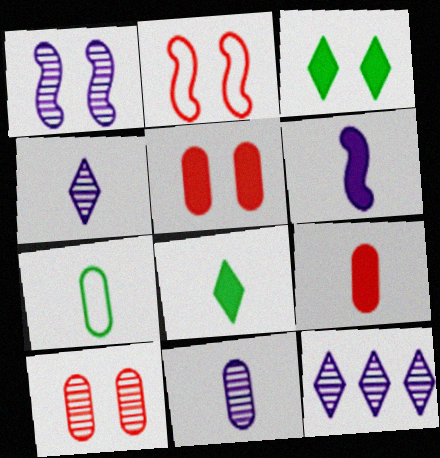[[1, 11, 12], 
[6, 8, 9], 
[7, 9, 11]]